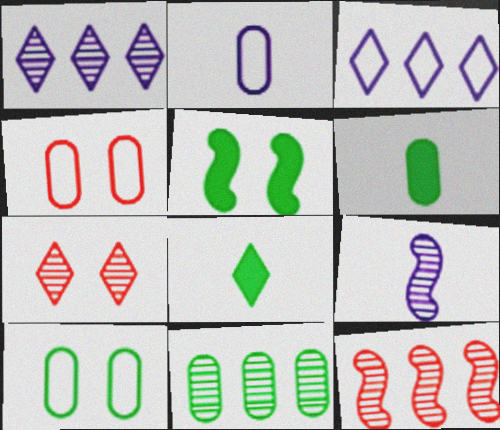[[1, 11, 12], 
[3, 7, 8], 
[6, 10, 11], 
[7, 9, 11]]